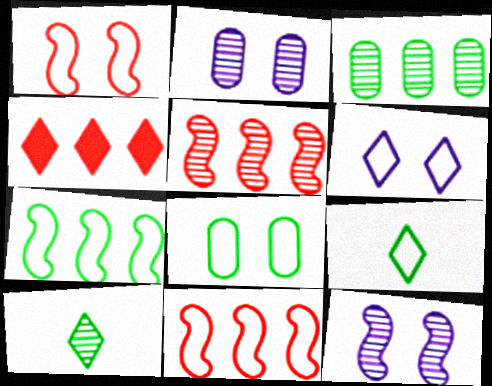[[1, 6, 8], 
[2, 5, 10], 
[4, 6, 10], 
[7, 8, 9]]